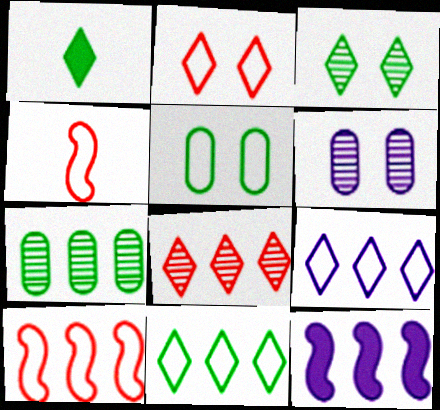[[1, 3, 11], 
[1, 6, 10], 
[4, 5, 9]]